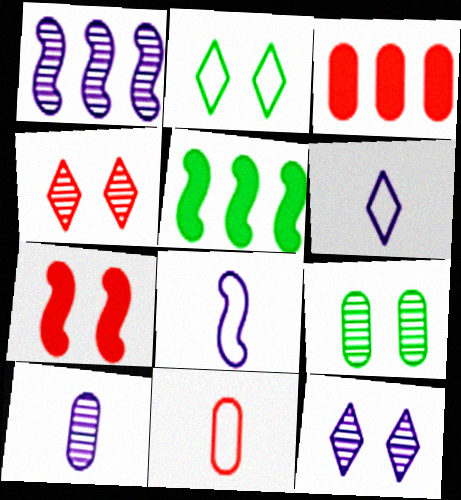[[1, 10, 12], 
[5, 11, 12]]